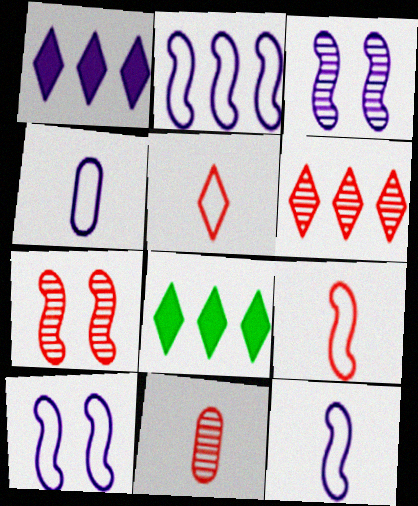[[1, 3, 4], 
[2, 10, 12], 
[4, 7, 8], 
[6, 7, 11], 
[8, 10, 11]]